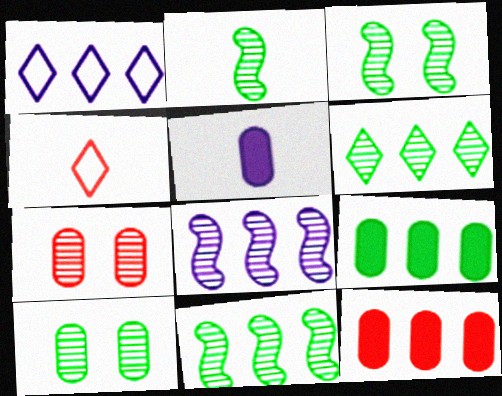[[1, 11, 12], 
[2, 3, 11], 
[2, 4, 5], 
[2, 6, 10]]